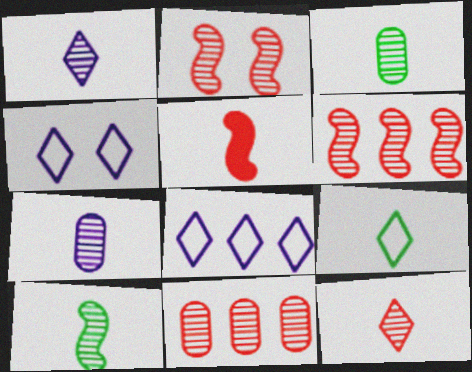[[2, 11, 12], 
[5, 7, 9], 
[7, 10, 12]]